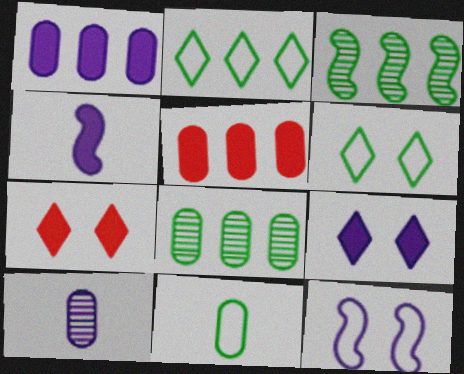[[1, 4, 9]]